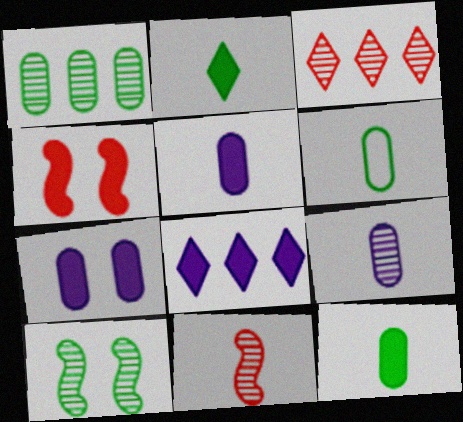[[3, 9, 10], 
[4, 8, 12]]